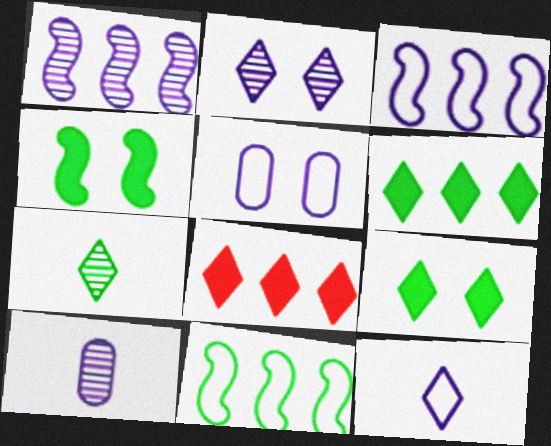[[1, 2, 10], 
[3, 5, 12]]